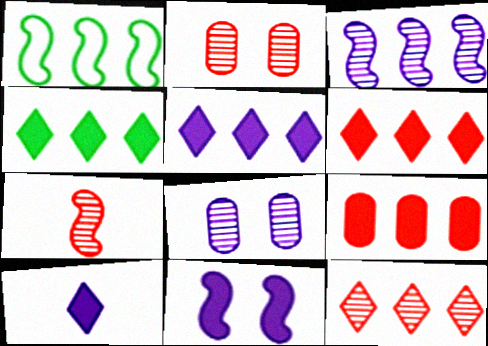[[1, 2, 10], 
[1, 7, 11], 
[2, 7, 12], 
[4, 5, 6]]